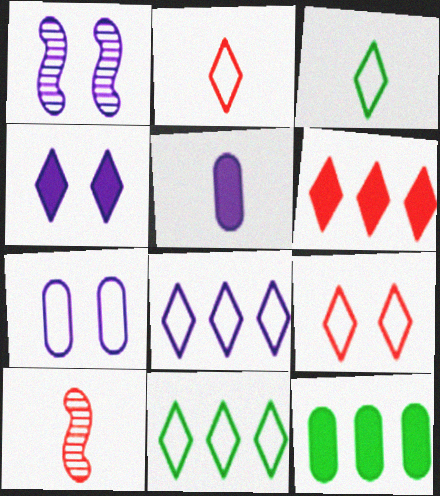[[1, 2, 12], 
[1, 4, 7], 
[1, 5, 8], 
[3, 5, 10], 
[3, 8, 9]]